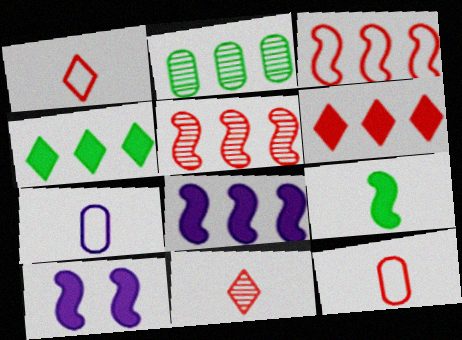[[1, 2, 10], 
[7, 9, 11]]